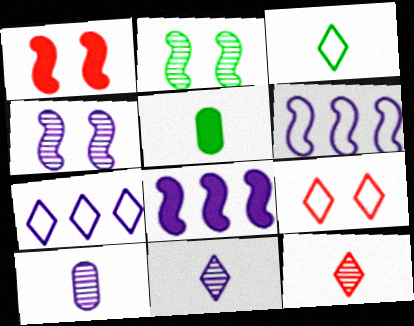[[3, 7, 9]]